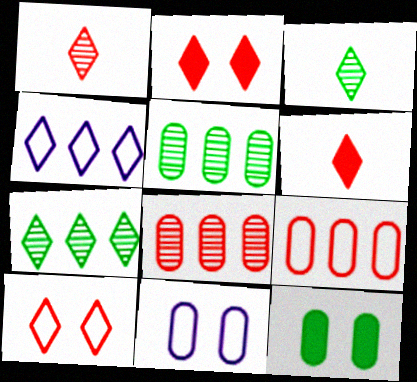[[2, 3, 4]]